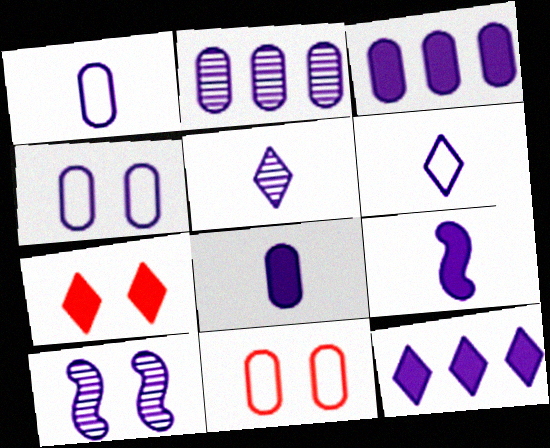[[1, 5, 9], 
[1, 10, 12], 
[2, 4, 8], 
[2, 5, 10], 
[3, 6, 10]]